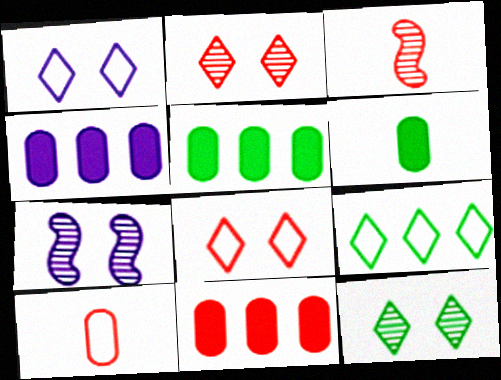[[1, 3, 5], 
[3, 8, 11], 
[4, 5, 11]]